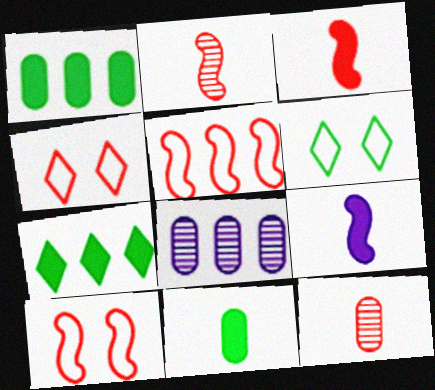[[3, 6, 8], 
[5, 7, 8]]